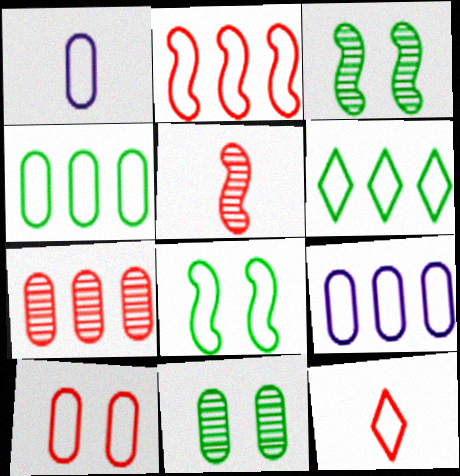[[1, 4, 10], 
[2, 6, 9], 
[2, 10, 12], 
[8, 9, 12]]